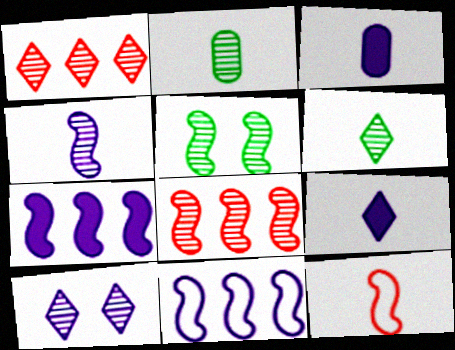[[1, 6, 10], 
[2, 8, 10], 
[2, 9, 12], 
[3, 6, 12], 
[3, 10, 11], 
[4, 5, 8], 
[5, 7, 12]]